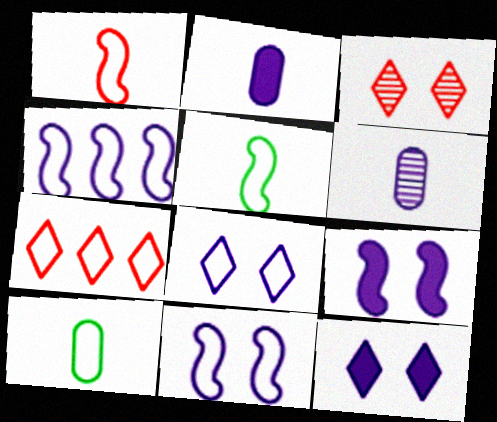[[4, 6, 12], 
[7, 10, 11]]